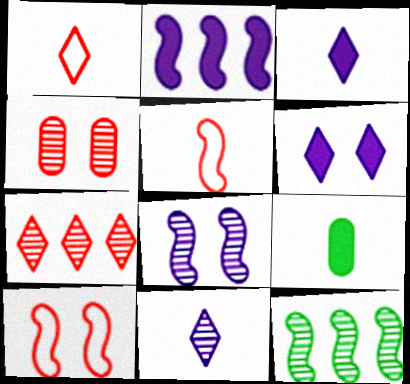[[4, 11, 12], 
[5, 9, 11]]